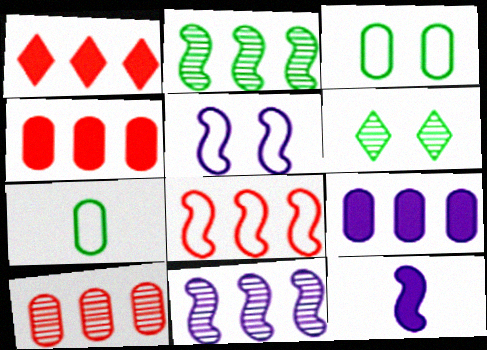[[1, 8, 10], 
[5, 11, 12]]